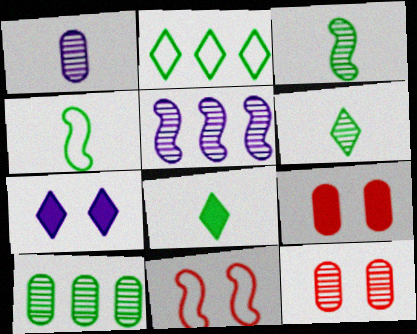[[1, 10, 12], 
[5, 6, 12]]